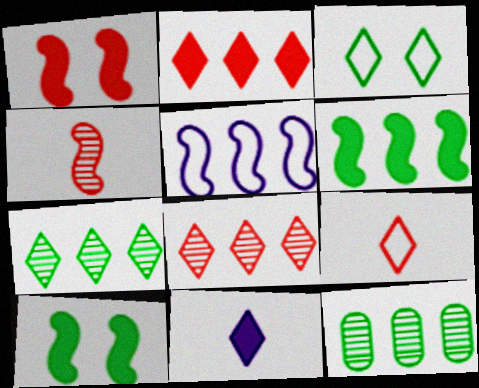[[2, 5, 12], 
[3, 8, 11], 
[4, 5, 10]]